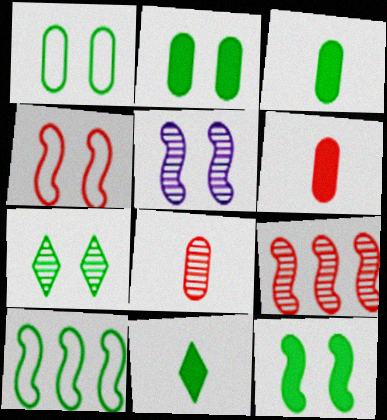[[1, 7, 12], 
[3, 7, 10], 
[4, 5, 12]]